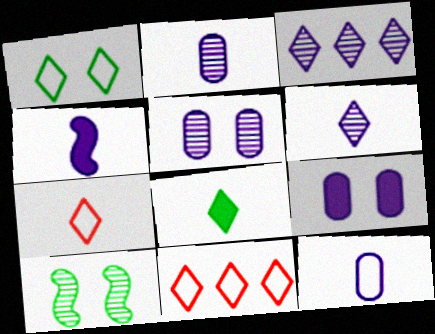[[4, 6, 12], 
[6, 7, 8]]